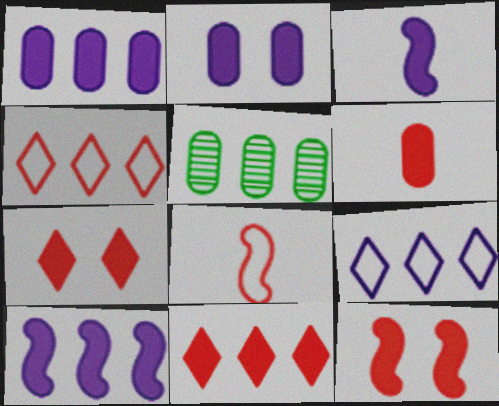[[4, 5, 10], 
[6, 11, 12]]